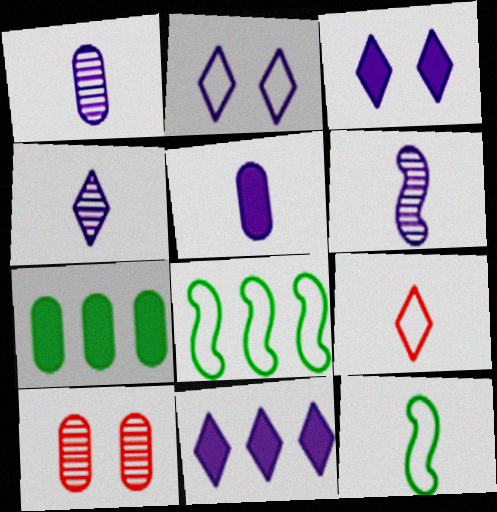[[1, 4, 6], 
[2, 4, 11], 
[10, 11, 12]]